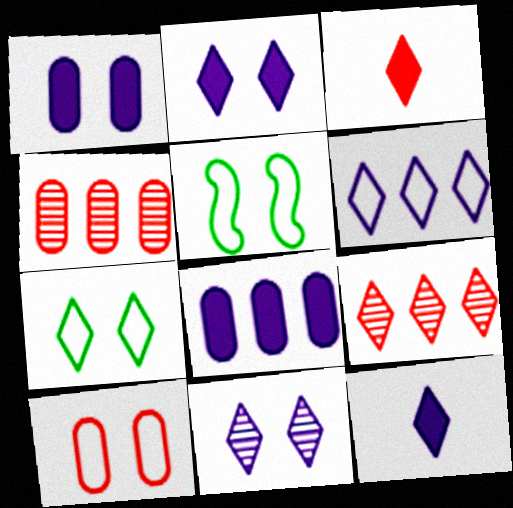[[4, 5, 12], 
[6, 11, 12], 
[7, 9, 12]]